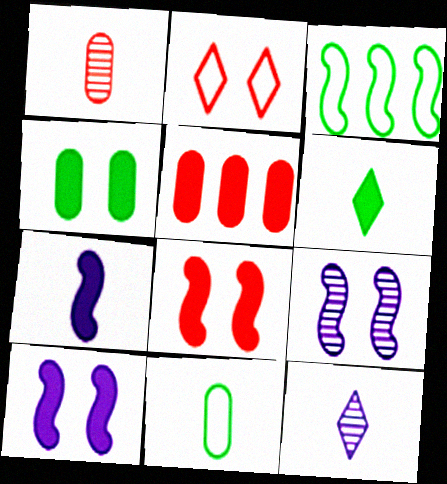[[2, 4, 9], 
[5, 6, 10]]